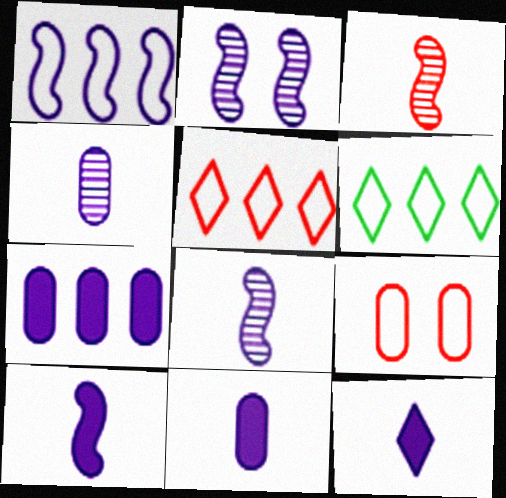[[1, 2, 10], 
[10, 11, 12]]